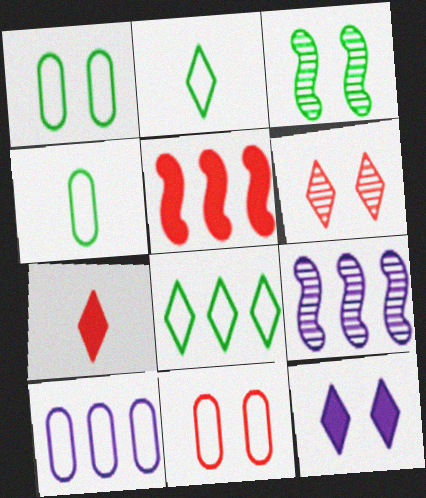[[1, 7, 9], 
[3, 7, 10], 
[3, 11, 12], 
[4, 10, 11]]